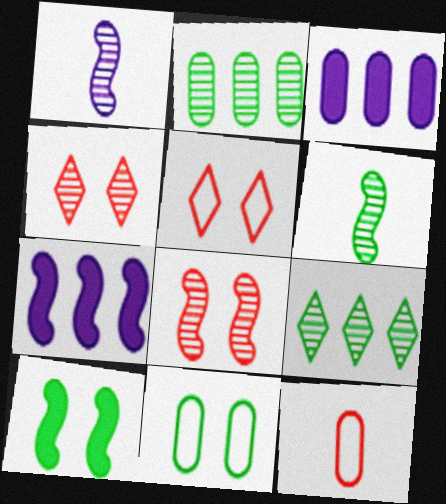[[1, 2, 4], 
[3, 5, 6]]